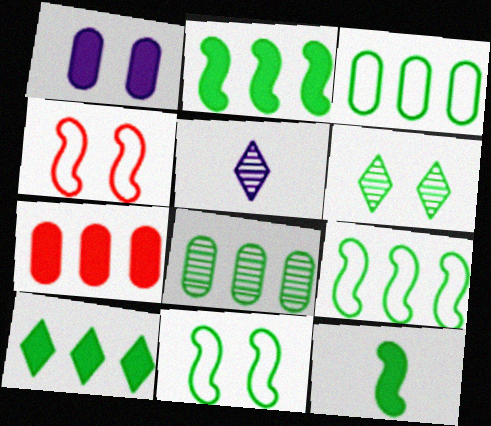[[1, 4, 6], 
[3, 6, 12], 
[5, 7, 11], 
[8, 9, 10]]